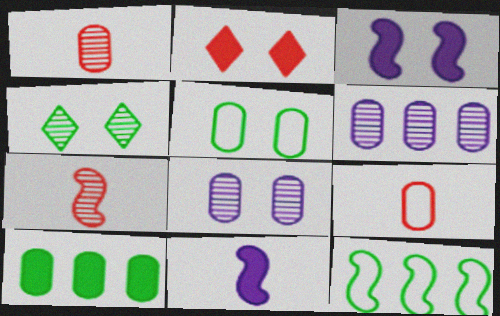[[2, 10, 11], 
[3, 7, 12], 
[4, 6, 7], 
[8, 9, 10]]